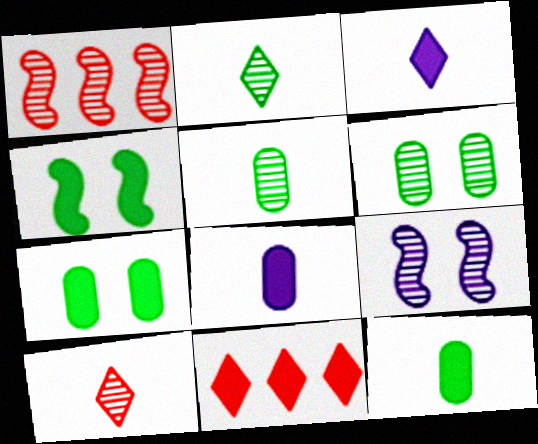[[4, 8, 11]]